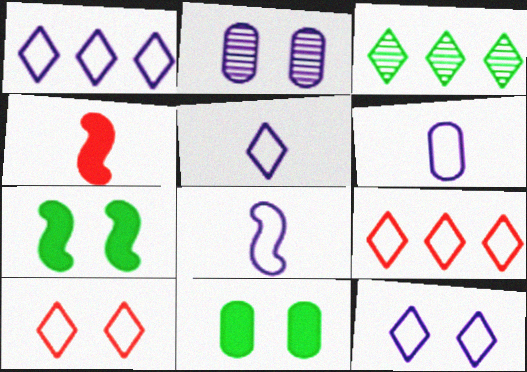[[1, 5, 12], 
[2, 7, 10], 
[5, 6, 8]]